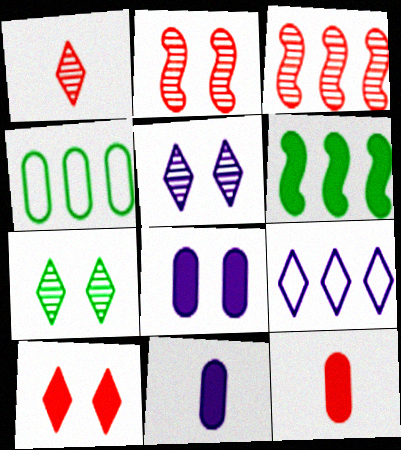[[6, 10, 11]]